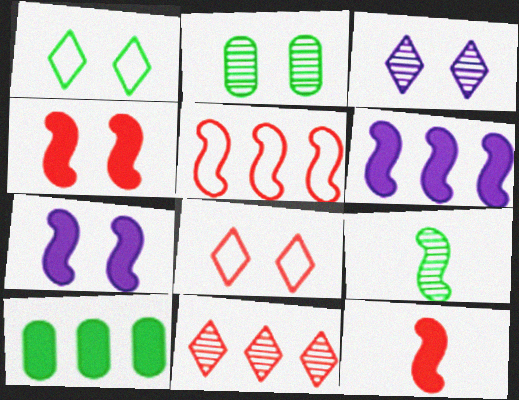[[1, 9, 10], 
[2, 7, 8], 
[5, 7, 9]]